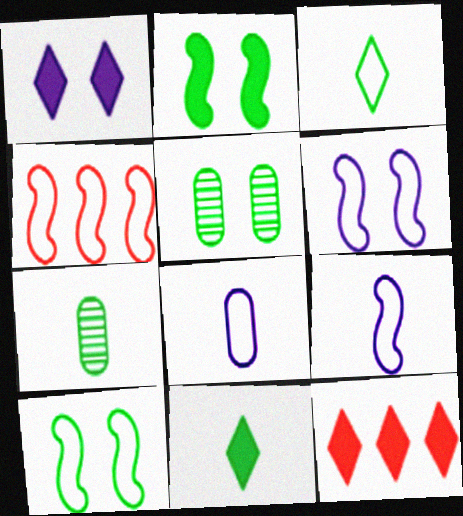[[1, 4, 7], 
[1, 11, 12], 
[4, 9, 10], 
[5, 9, 12], 
[6, 7, 12]]